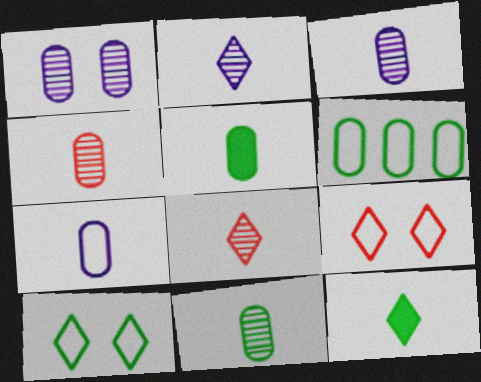[[3, 4, 11], 
[4, 5, 7]]